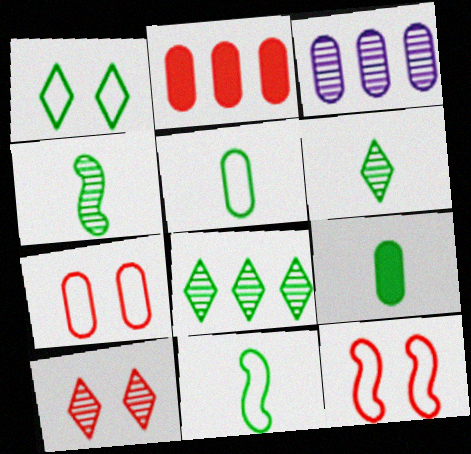[[3, 4, 10], 
[3, 7, 9], 
[6, 9, 11]]